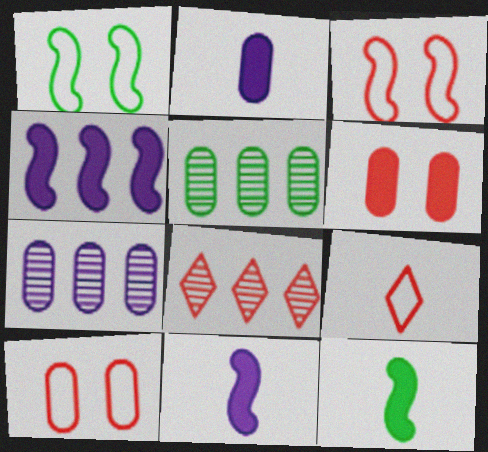[[1, 2, 8], 
[2, 5, 10]]